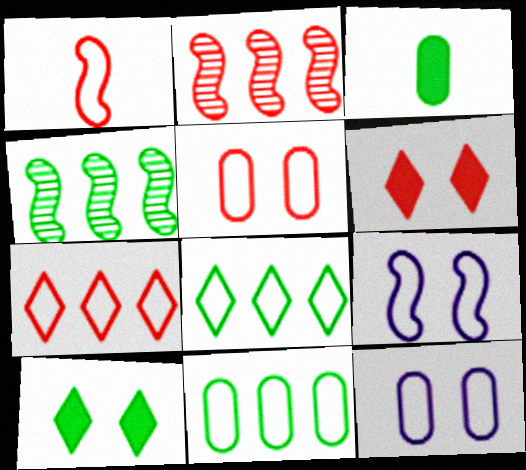[[1, 5, 7], 
[1, 8, 12]]